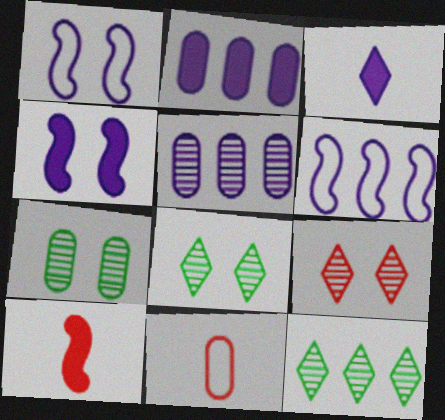[[1, 3, 5], 
[2, 3, 4], 
[2, 7, 11], 
[4, 11, 12]]